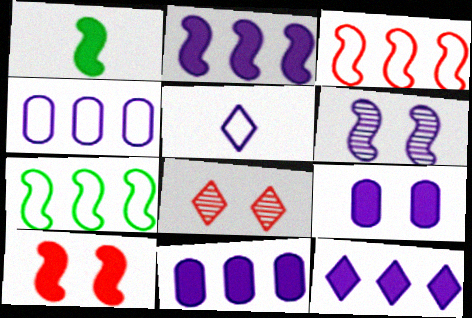[[1, 2, 10], 
[1, 3, 6], 
[1, 4, 8], 
[2, 11, 12], 
[5, 6, 11]]